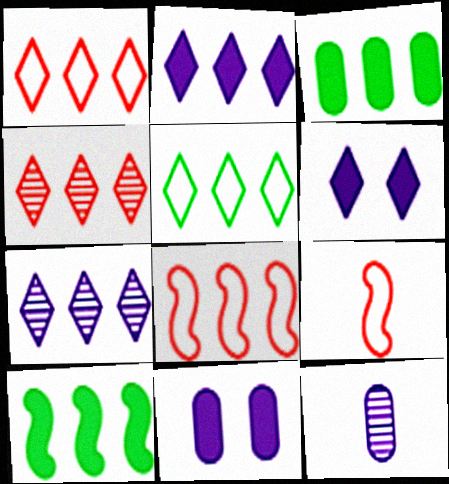[[2, 4, 5], 
[3, 7, 8]]